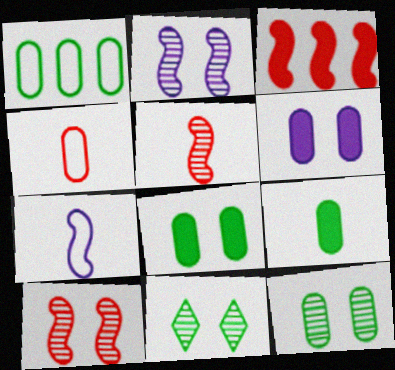[[1, 9, 12]]